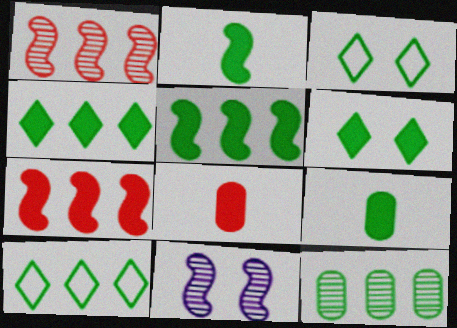[[2, 3, 12], 
[5, 6, 9], 
[5, 10, 12], 
[8, 10, 11]]